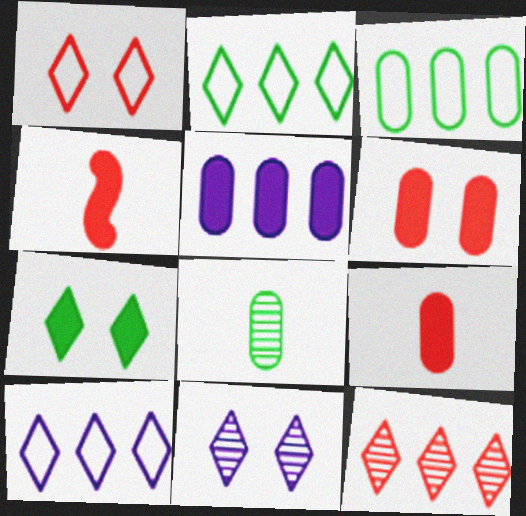[[1, 7, 11], 
[3, 4, 11], 
[4, 5, 7]]